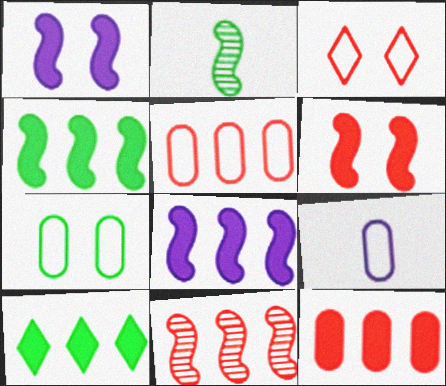[[2, 7, 10], 
[5, 7, 9], 
[8, 10, 12]]